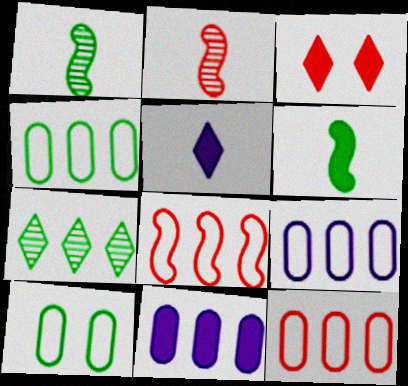[[1, 3, 9], 
[2, 3, 12], 
[3, 6, 11], 
[4, 9, 12], 
[6, 7, 10], 
[7, 8, 11]]